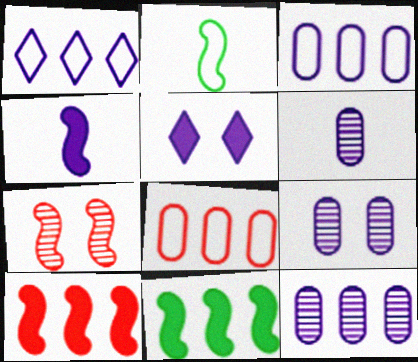[[1, 4, 9], 
[6, 9, 12]]